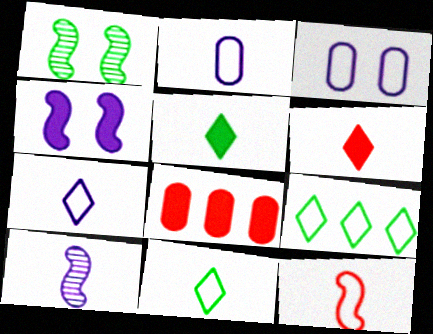[[1, 7, 8], 
[2, 11, 12], 
[3, 9, 12], 
[4, 5, 8]]